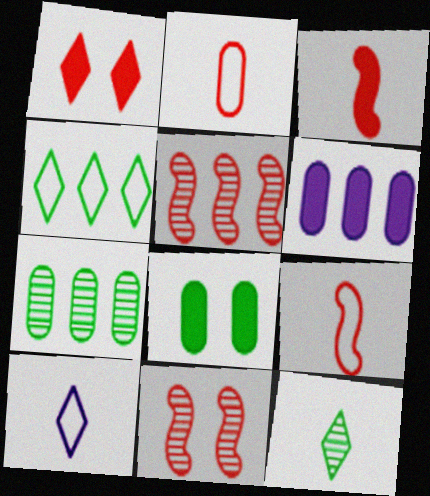[[1, 2, 5], 
[4, 5, 6], 
[5, 8, 10]]